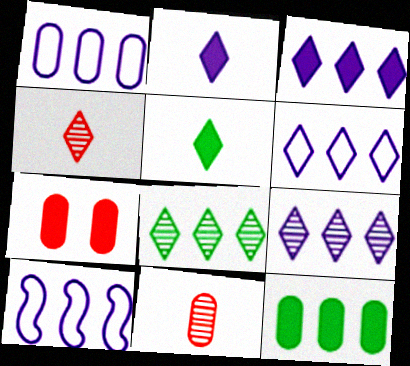[[1, 6, 10], 
[3, 6, 9]]